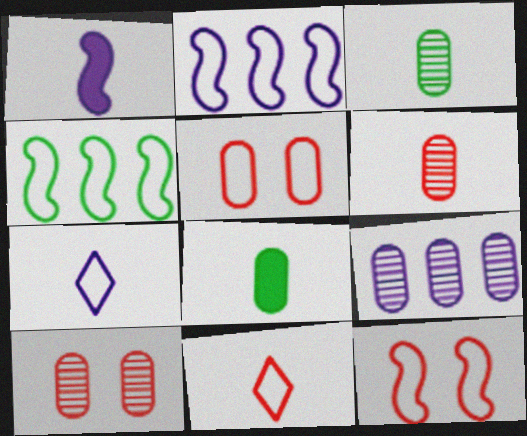[[1, 3, 11], 
[3, 9, 10], 
[4, 5, 7], 
[5, 8, 9]]